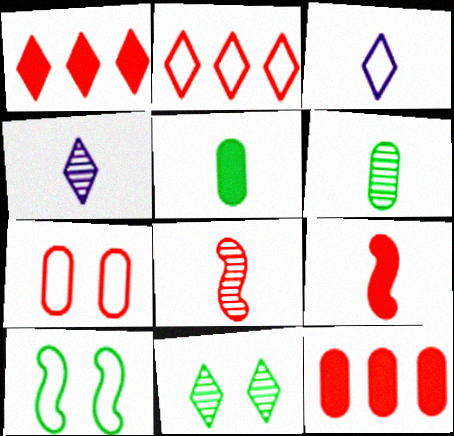[[1, 3, 11], 
[1, 7, 8], 
[3, 5, 8], 
[3, 6, 9], 
[4, 6, 8], 
[4, 10, 12]]